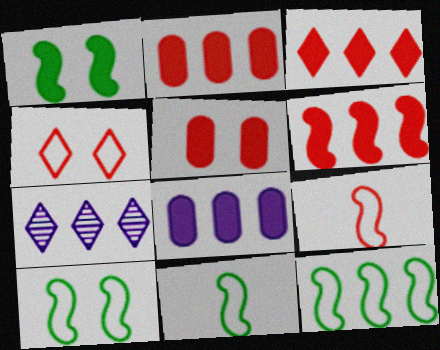[[2, 3, 6], 
[2, 7, 12], 
[5, 7, 11], 
[10, 11, 12]]